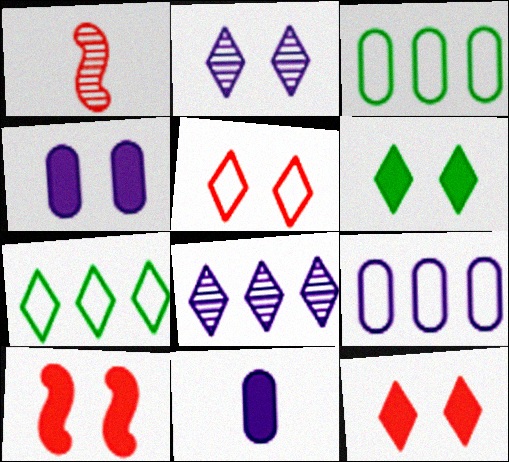[[1, 4, 7], 
[1, 6, 9], 
[2, 5, 6], 
[4, 6, 10]]